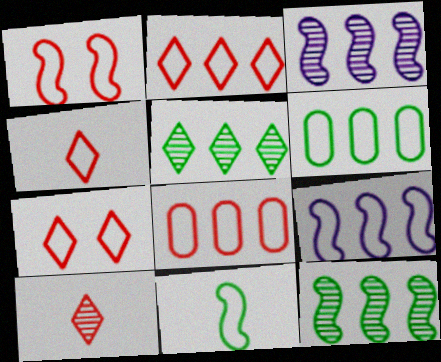[[1, 4, 8], 
[1, 9, 11], 
[2, 4, 7], 
[2, 6, 9]]